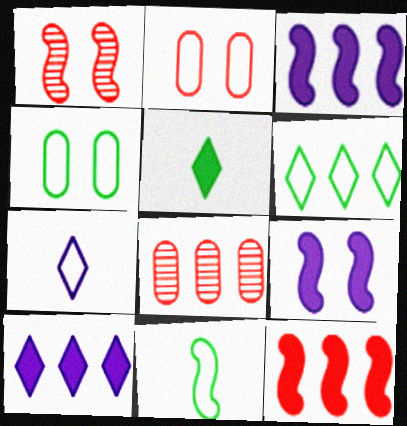[[1, 3, 11], 
[3, 6, 8], 
[4, 6, 11]]